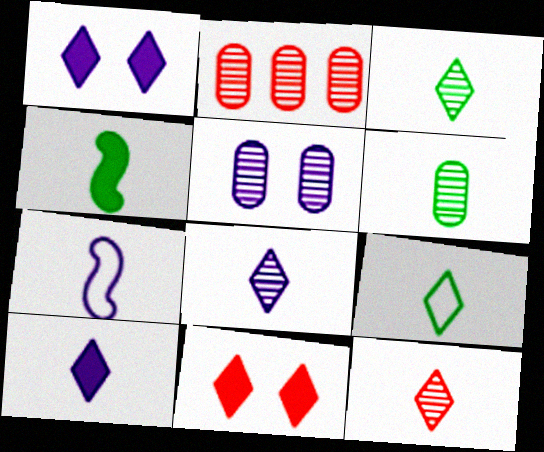[[2, 5, 6], 
[3, 8, 12], 
[4, 6, 9], 
[9, 10, 12]]